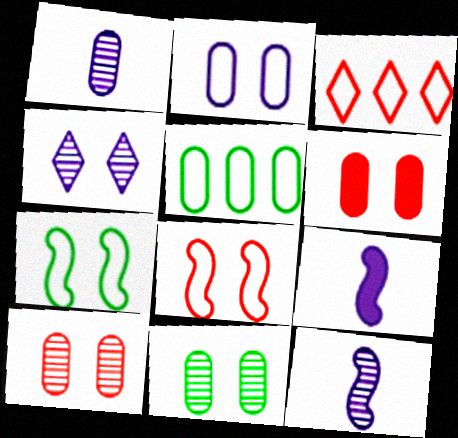[[1, 5, 6], 
[2, 6, 11], 
[3, 9, 11], 
[4, 6, 7]]